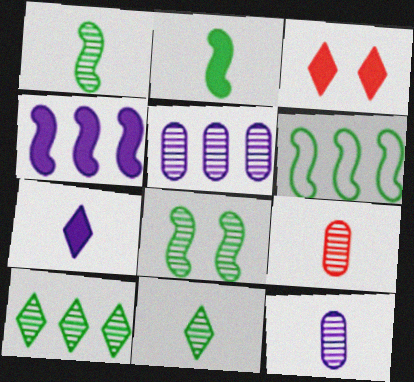[[2, 6, 8], 
[3, 6, 12]]